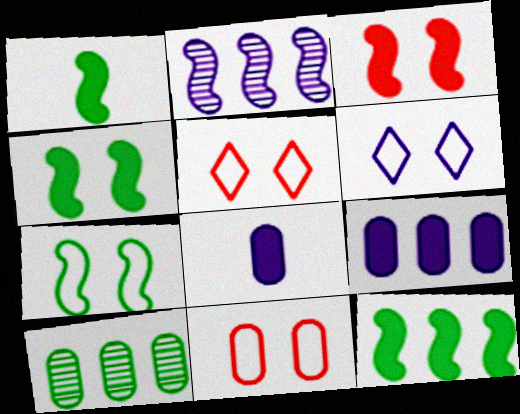[[1, 4, 12], 
[2, 6, 8], 
[6, 7, 11], 
[8, 10, 11]]